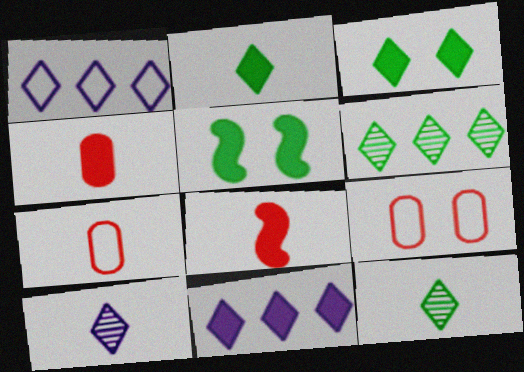[[4, 5, 11]]